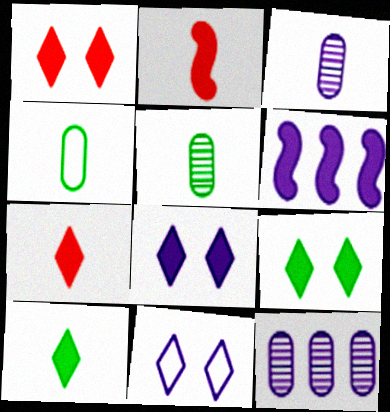[[1, 8, 9], 
[3, 6, 11]]